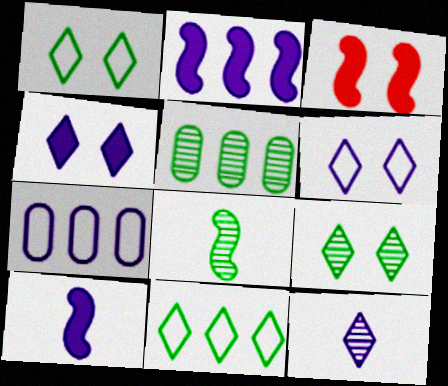[[5, 8, 9]]